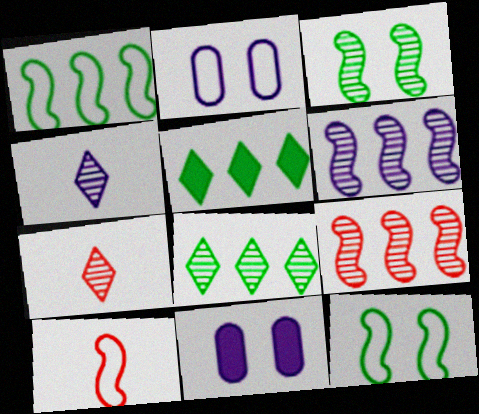[[1, 7, 11], 
[8, 10, 11]]